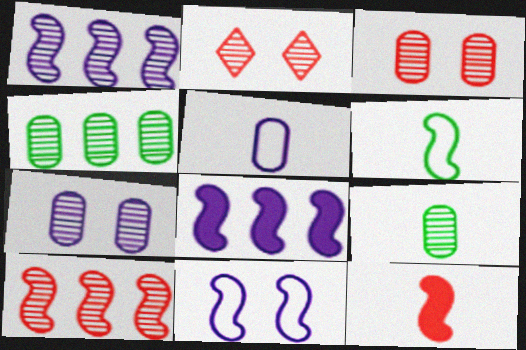[[1, 2, 9]]